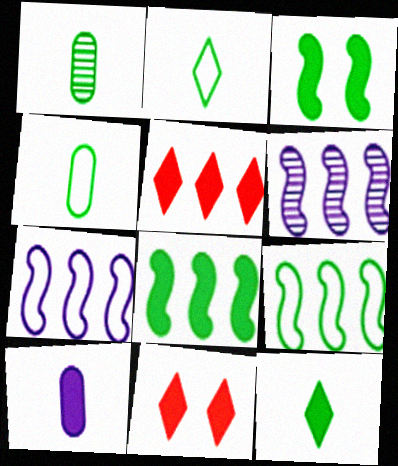[[1, 7, 11], 
[3, 5, 10], 
[4, 6, 11], 
[8, 10, 11]]